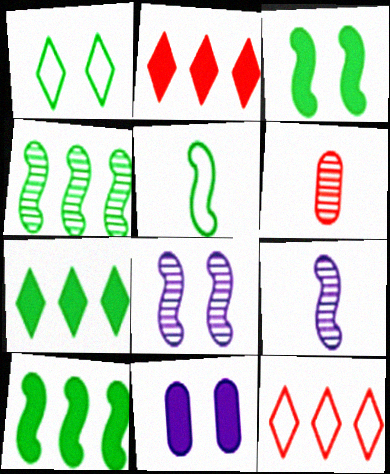[[3, 4, 5]]